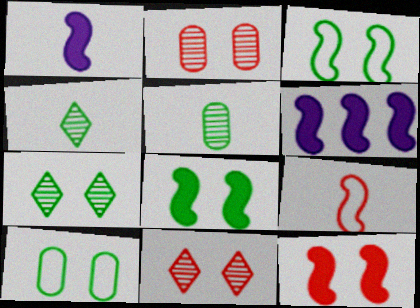[[7, 8, 10]]